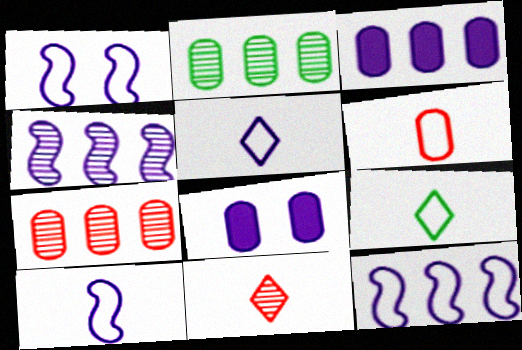[[1, 10, 12], 
[2, 6, 8], 
[4, 5, 8], 
[6, 9, 10]]